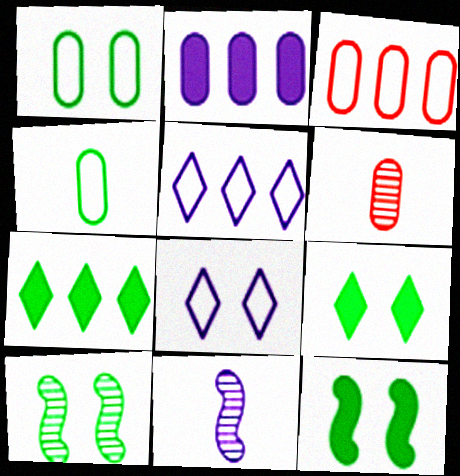[[1, 2, 6], 
[1, 9, 10], 
[2, 8, 11], 
[3, 9, 11], 
[4, 7, 10], 
[5, 6, 12]]